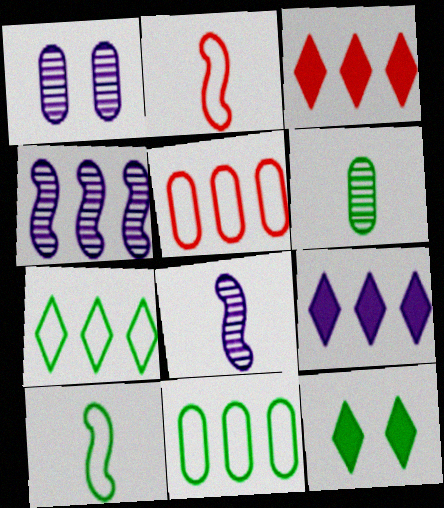[[1, 3, 10], 
[3, 4, 11], 
[5, 8, 12]]